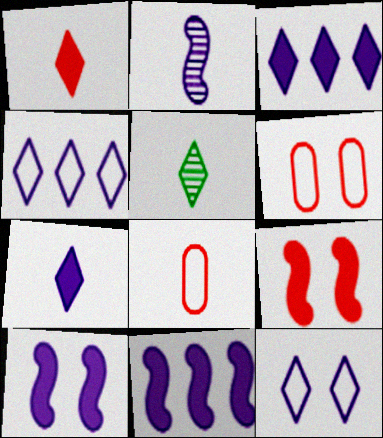[[5, 6, 11]]